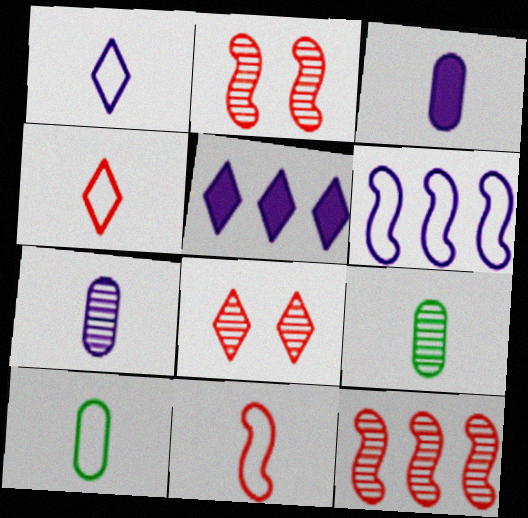[[1, 10, 11], 
[2, 5, 10]]